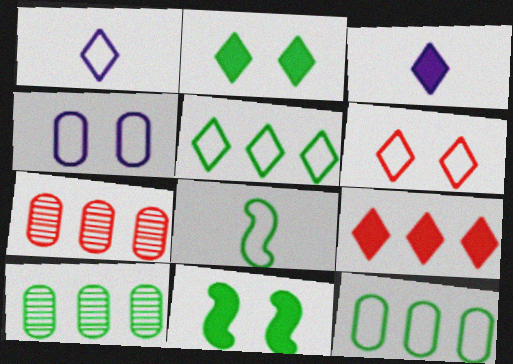[[1, 5, 6], 
[1, 7, 11], 
[2, 3, 9], 
[2, 8, 10]]